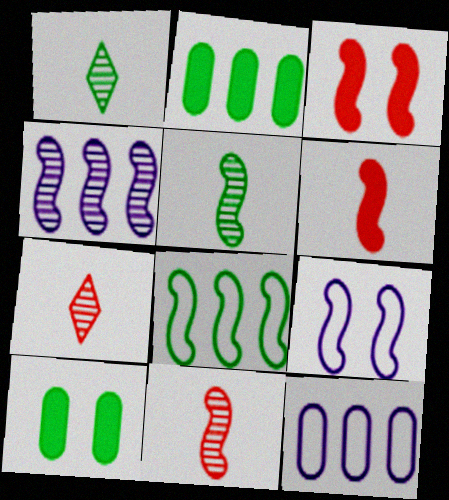[[1, 3, 12], 
[1, 8, 10], 
[2, 7, 9]]